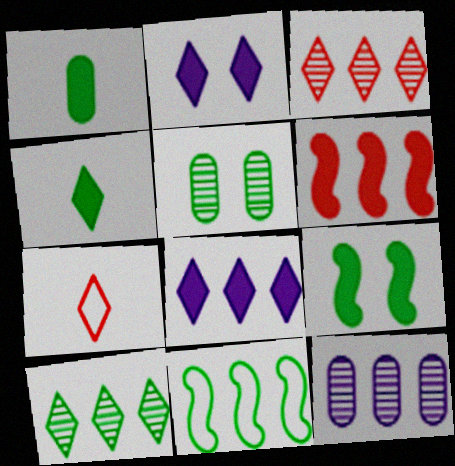[[1, 2, 6], 
[2, 7, 10], 
[4, 5, 11], 
[7, 9, 12]]